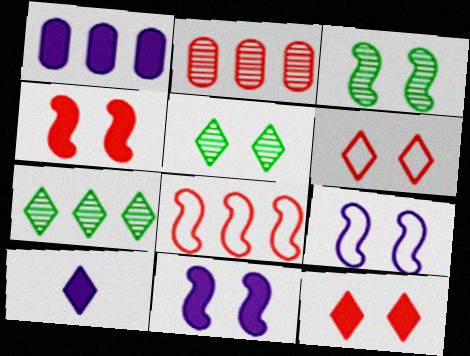[[1, 7, 8], 
[1, 10, 11], 
[3, 4, 9], 
[6, 7, 10]]